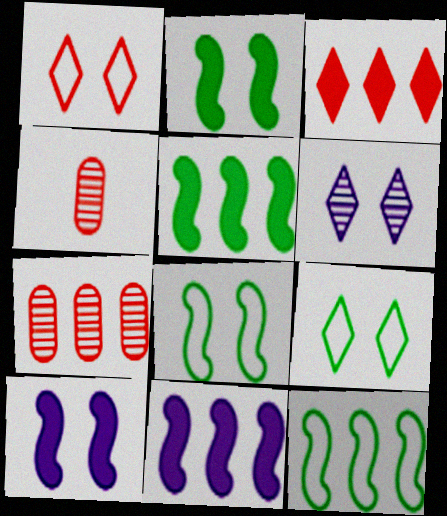[[4, 9, 11]]